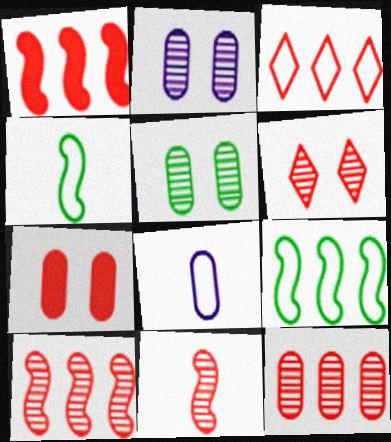[[1, 3, 12], 
[3, 7, 11], 
[6, 11, 12]]